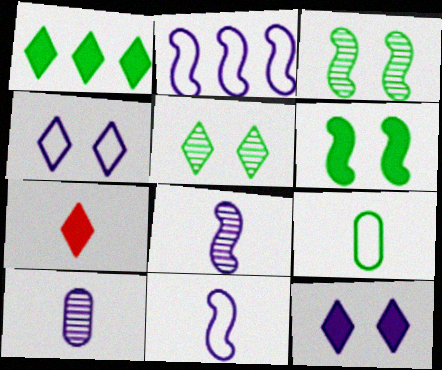[[1, 3, 9], 
[1, 7, 12], 
[2, 10, 12], 
[7, 8, 9]]